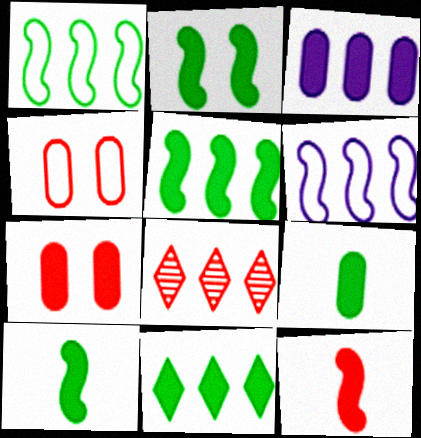[[1, 3, 8], 
[2, 5, 10], 
[2, 9, 11], 
[3, 7, 9], 
[4, 8, 12]]